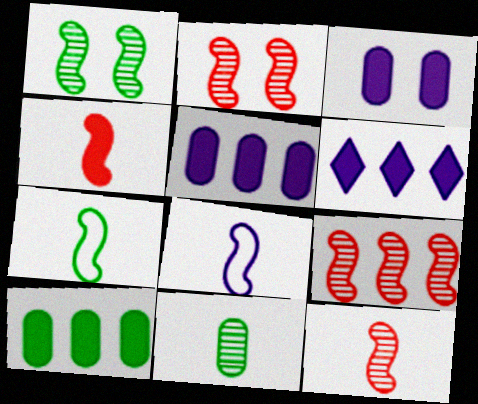[[2, 9, 12]]